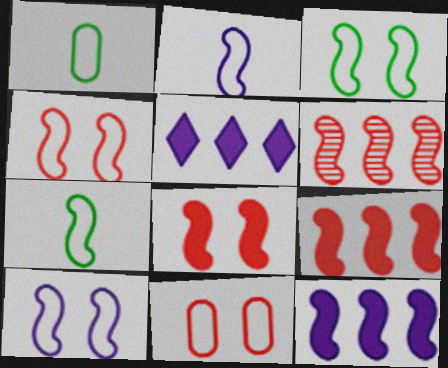[[3, 4, 10]]